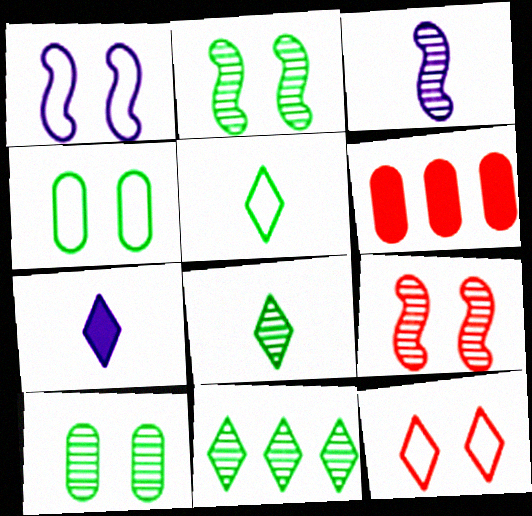[[1, 4, 12], 
[1, 6, 8], 
[7, 11, 12]]